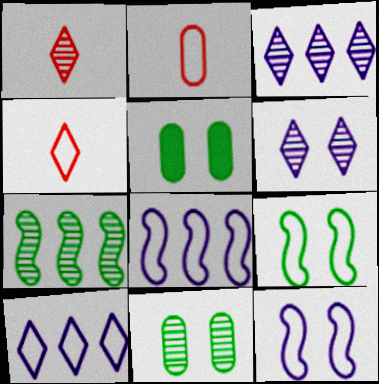[[1, 5, 8], 
[2, 9, 10]]